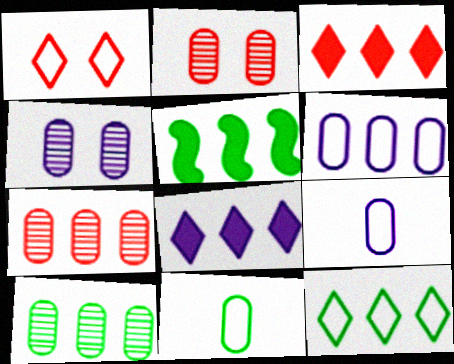[[5, 10, 12]]